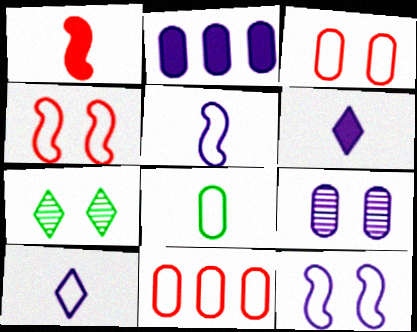[]